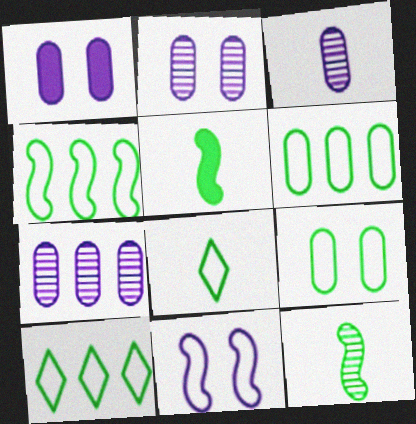[[2, 3, 7], 
[4, 6, 10], 
[4, 8, 9]]